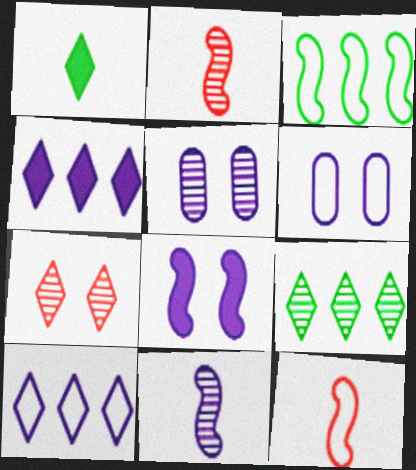[[1, 7, 10], 
[2, 3, 8], 
[2, 5, 9], 
[4, 6, 11]]